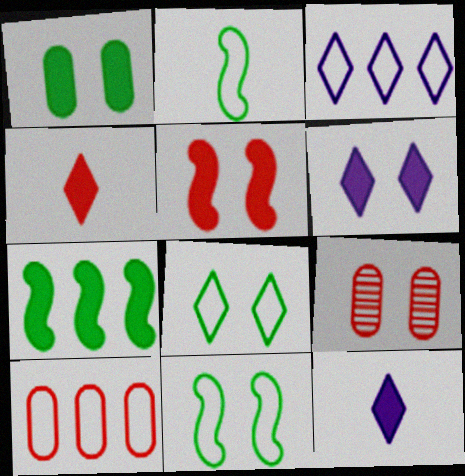[[1, 5, 6], 
[6, 9, 11]]